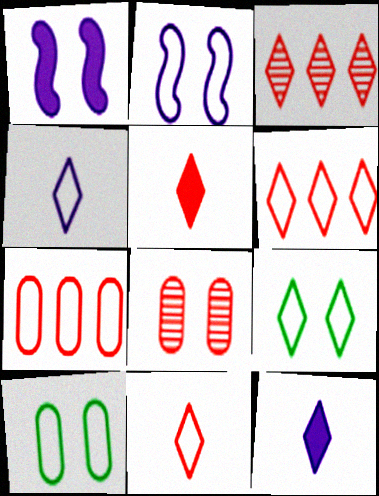[[1, 8, 9], 
[3, 9, 12], 
[4, 6, 9]]